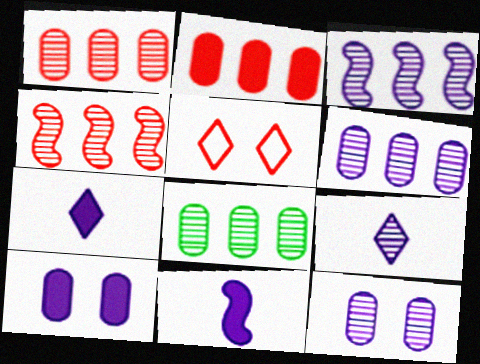[[1, 6, 8], 
[3, 9, 12], 
[5, 8, 11]]